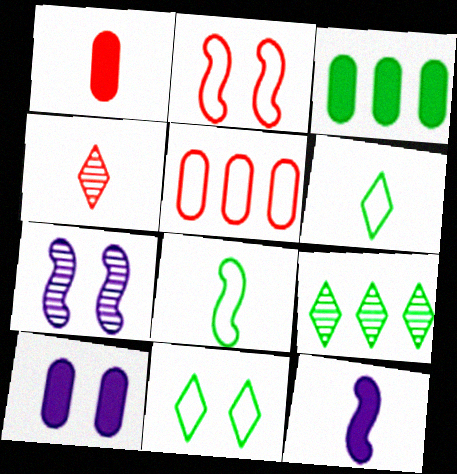[[1, 3, 10]]